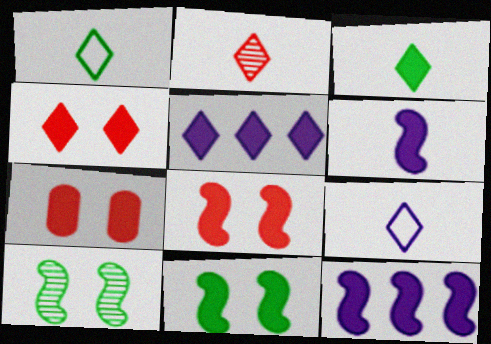[[2, 3, 9], 
[3, 4, 5], 
[3, 7, 12], 
[4, 7, 8]]